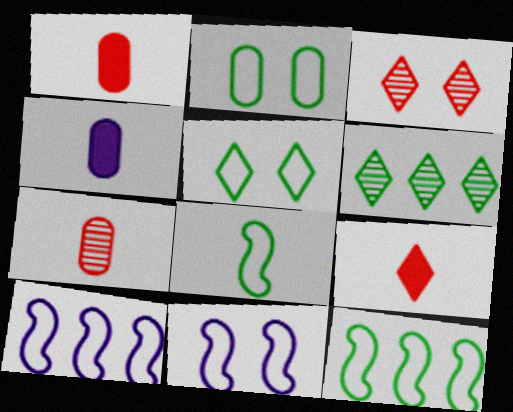[[1, 6, 11], 
[3, 4, 12]]